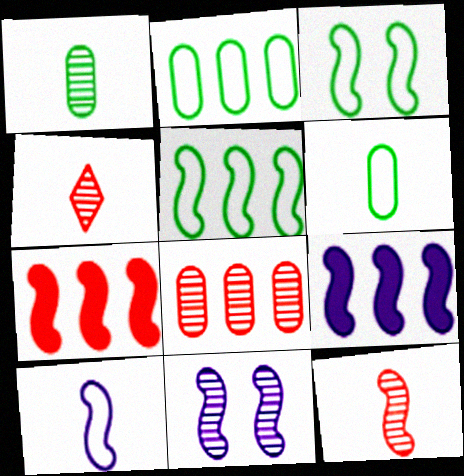[[3, 9, 12], 
[9, 10, 11]]